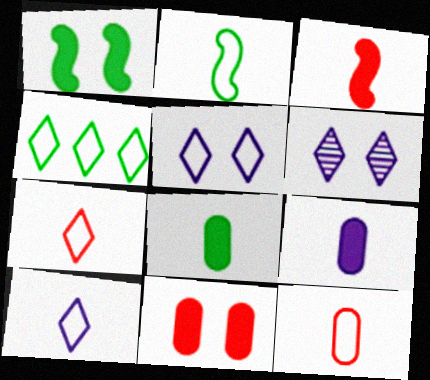[[2, 10, 12], 
[4, 5, 7]]